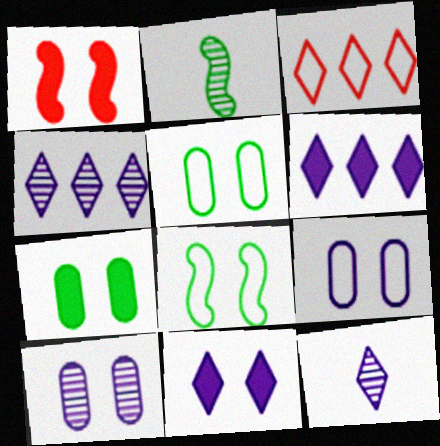[[1, 7, 11]]